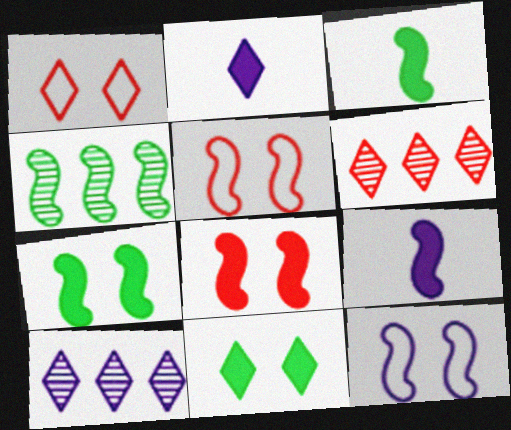[[4, 5, 9]]